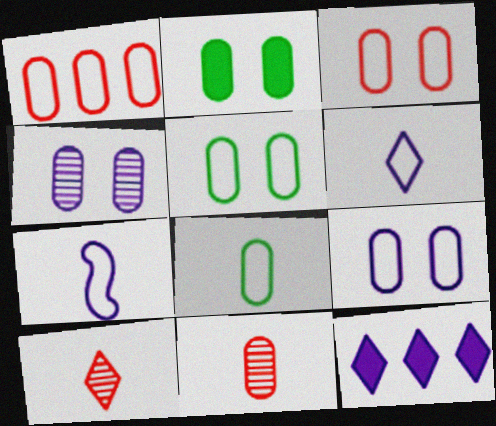[[1, 8, 9], 
[2, 3, 4], 
[3, 5, 9], 
[4, 7, 12]]